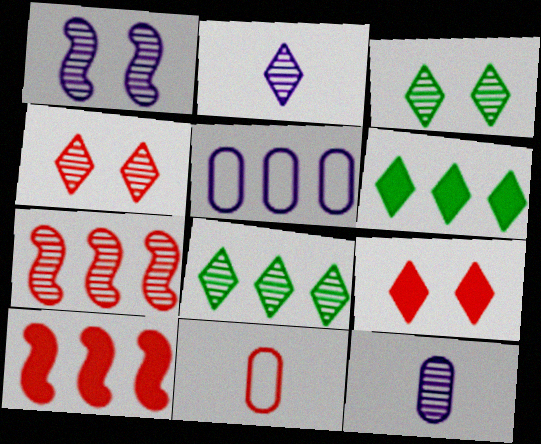[[1, 6, 11], 
[2, 4, 8], 
[3, 7, 12], 
[4, 10, 11], 
[5, 6, 7], 
[5, 8, 10], 
[7, 9, 11]]